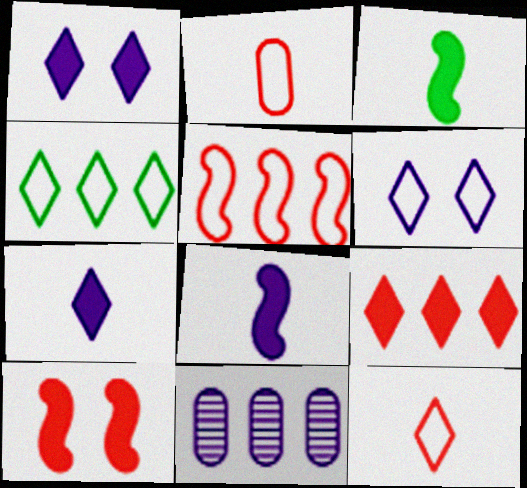[[4, 6, 12], 
[6, 8, 11]]